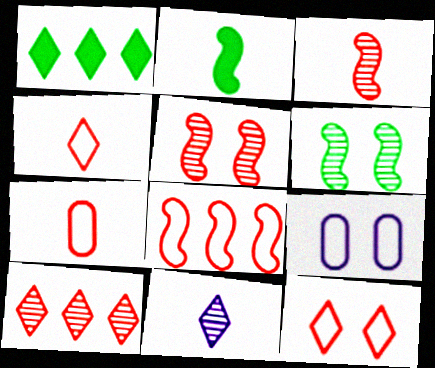[[1, 3, 9], 
[1, 11, 12], 
[2, 7, 11], 
[2, 9, 10], 
[7, 8, 12]]